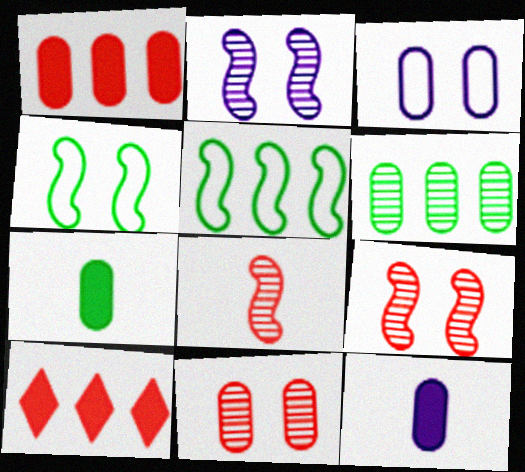[]